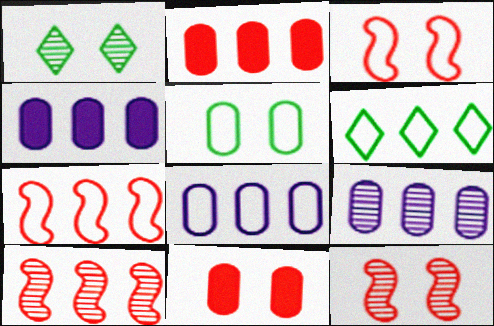[[4, 6, 10], 
[4, 8, 9], 
[6, 7, 8]]